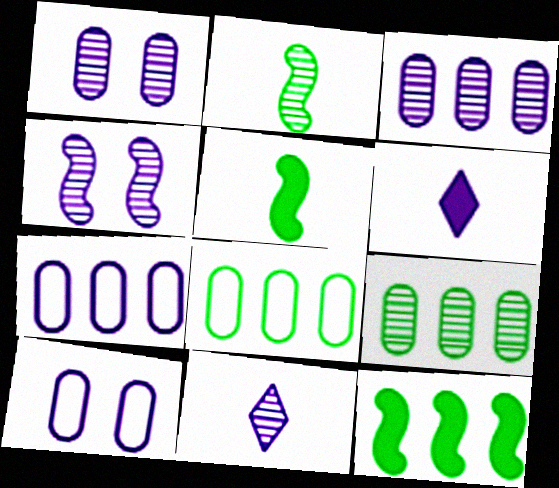[[3, 4, 11], 
[4, 6, 7]]